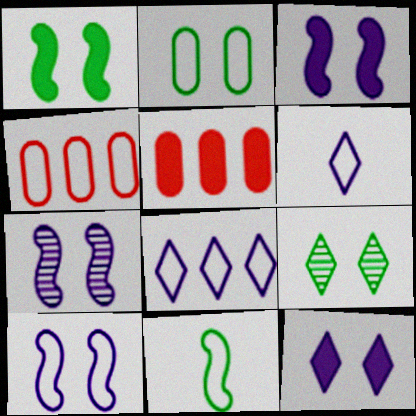[[1, 2, 9], 
[3, 7, 10]]